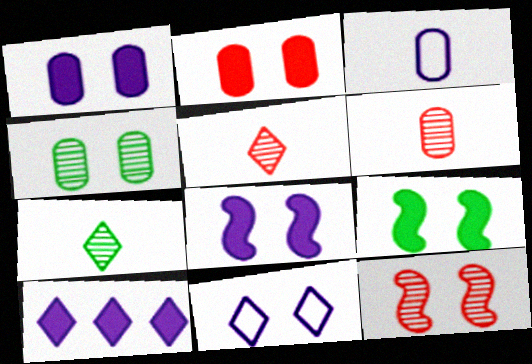[]